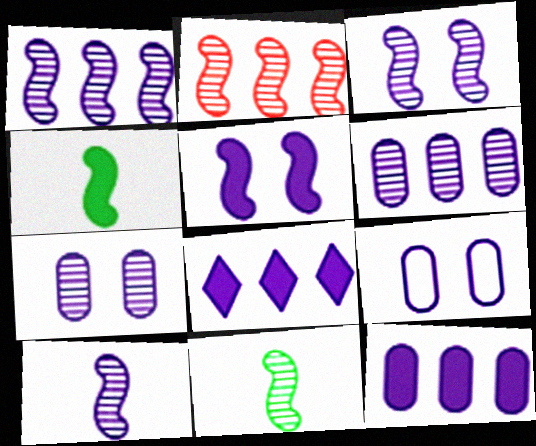[[1, 3, 10], 
[2, 3, 11], 
[8, 9, 10]]